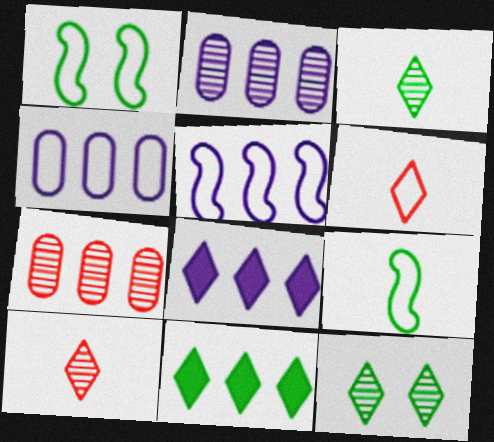[[1, 4, 6], 
[2, 5, 8], 
[5, 7, 11], 
[6, 8, 12]]